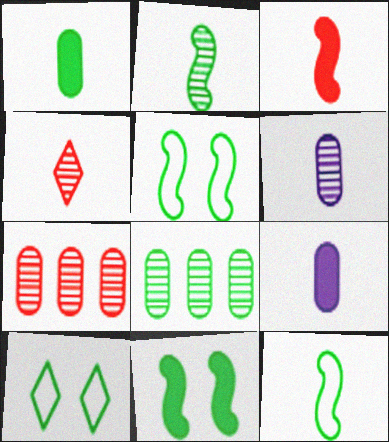[[2, 4, 6], 
[4, 9, 12]]